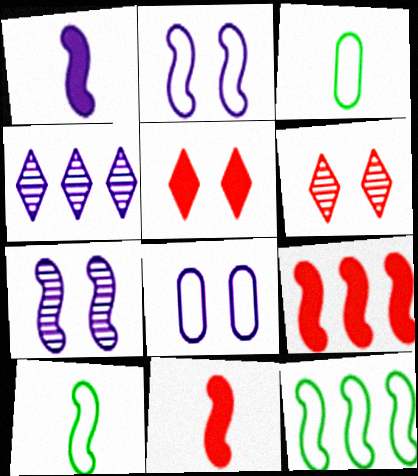[[1, 4, 8], 
[7, 9, 10], 
[7, 11, 12]]